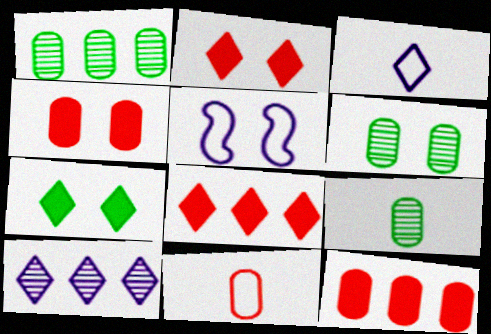[[1, 6, 9], 
[2, 5, 6], 
[5, 8, 9]]